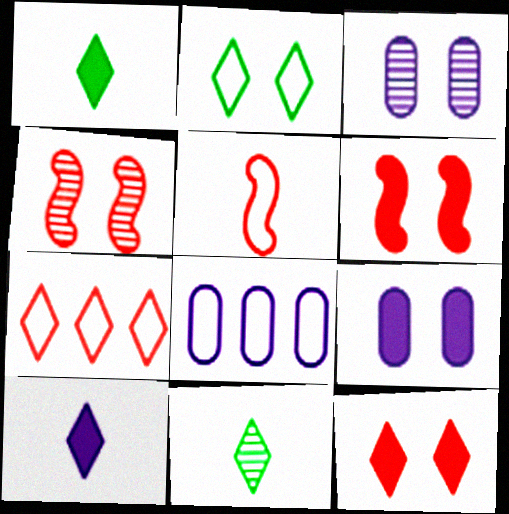[[1, 4, 8], 
[2, 3, 6], 
[2, 4, 9], 
[2, 5, 8], 
[6, 8, 11]]